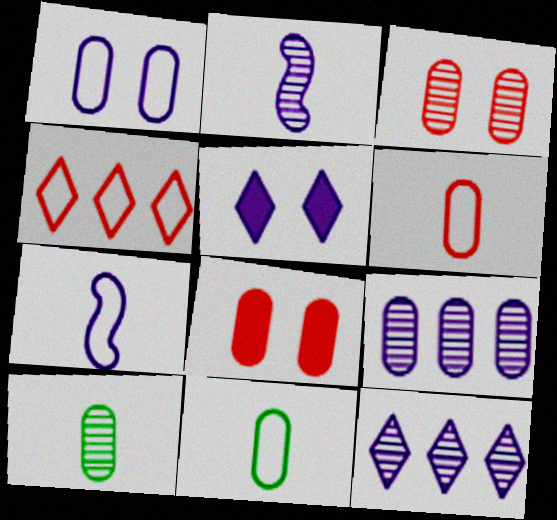[[3, 9, 10], 
[5, 7, 9], 
[8, 9, 11]]